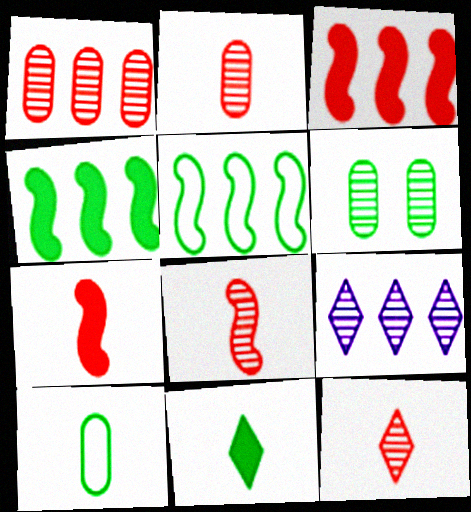[[2, 8, 12], 
[5, 6, 11], 
[6, 8, 9]]